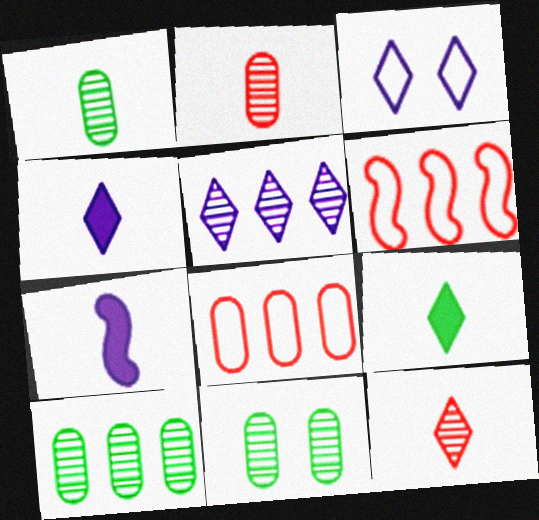[[1, 10, 11], 
[3, 4, 5], 
[4, 6, 11]]